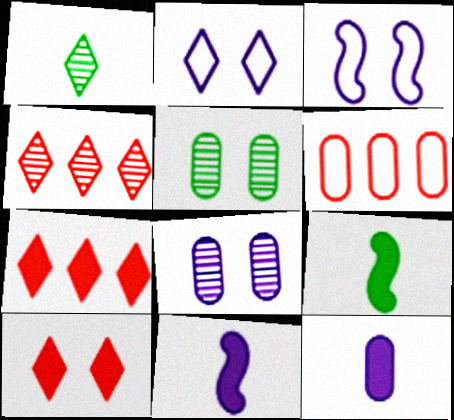[[1, 2, 7], 
[3, 5, 10], 
[5, 6, 12]]